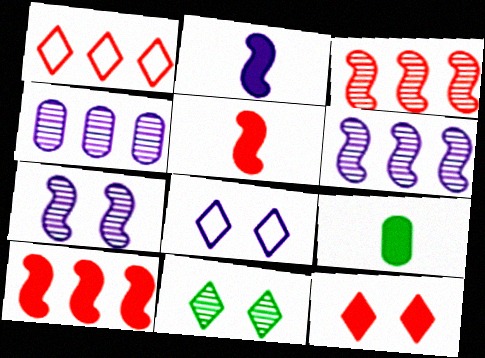[[1, 7, 9], 
[2, 4, 8], 
[3, 8, 9], 
[8, 11, 12]]